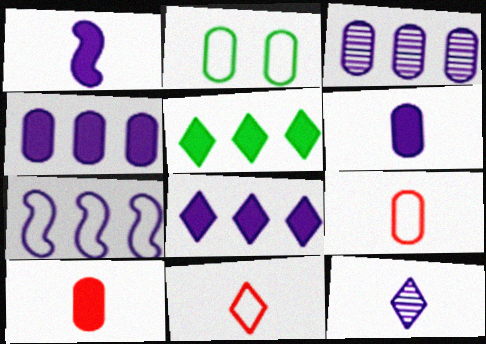[[2, 3, 10], 
[2, 7, 11], 
[3, 7, 8]]